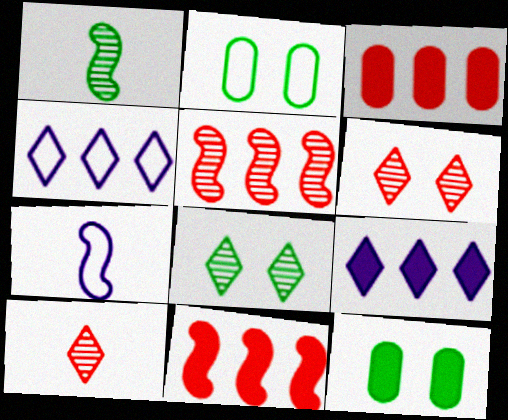[[3, 7, 8]]